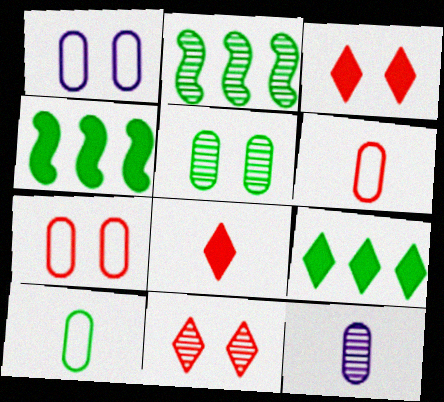[[1, 2, 8], 
[2, 11, 12]]